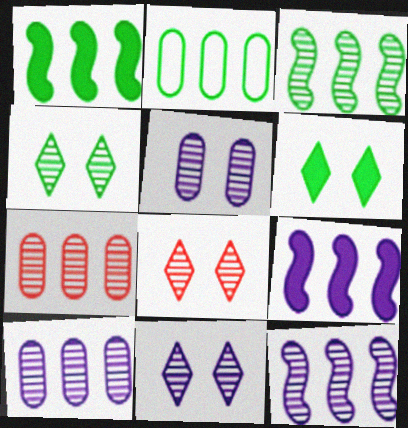[[4, 8, 11]]